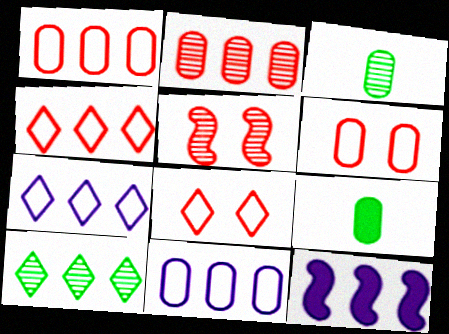[[1, 10, 12], 
[3, 8, 12], 
[5, 7, 9]]